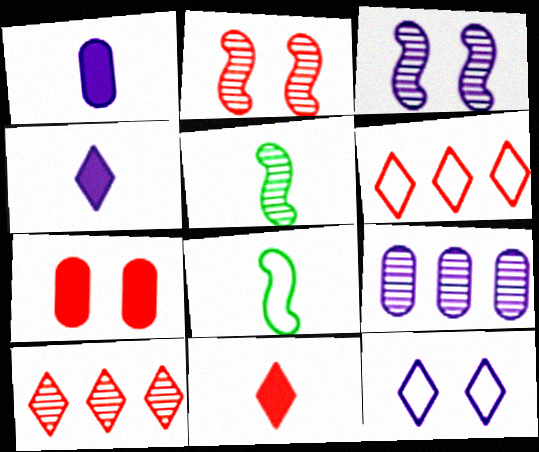[]